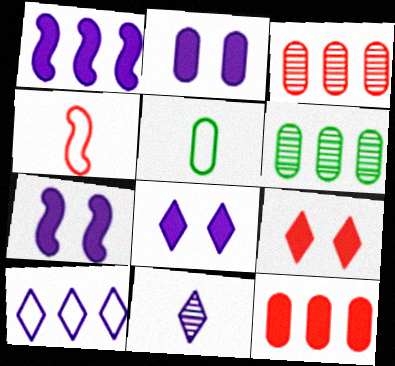[[2, 3, 5], 
[2, 7, 8], 
[3, 4, 9], 
[4, 6, 8], 
[8, 10, 11]]